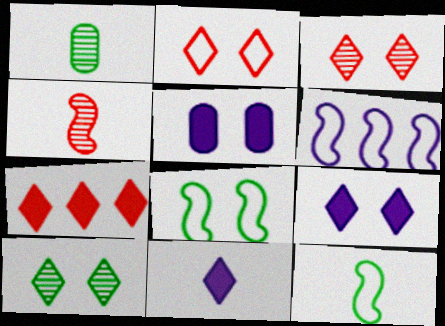[[2, 9, 10], 
[3, 5, 8]]